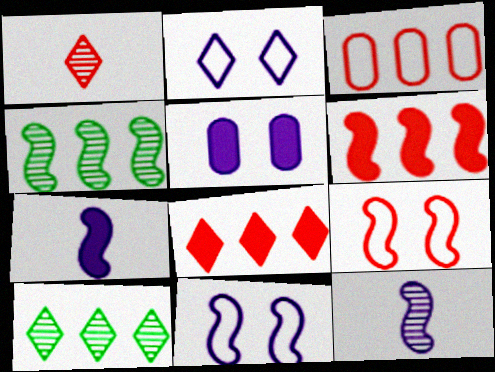[[4, 7, 9]]